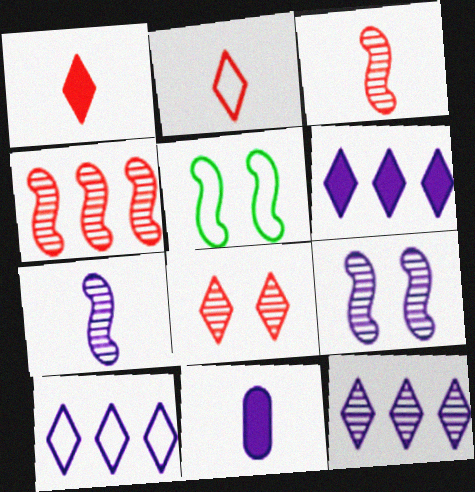[[6, 10, 12], 
[9, 10, 11]]